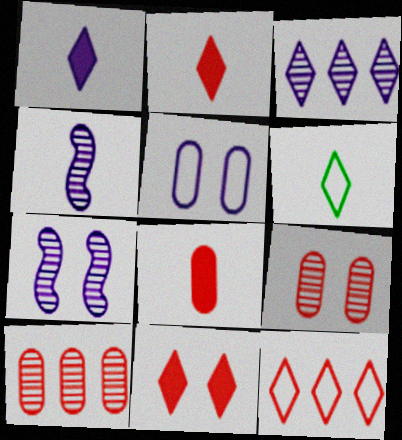[[3, 6, 11], 
[4, 6, 8]]